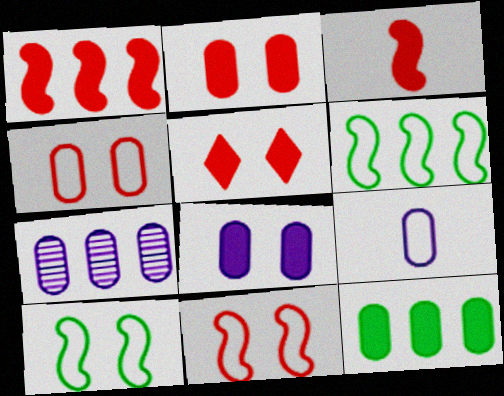[[7, 8, 9]]